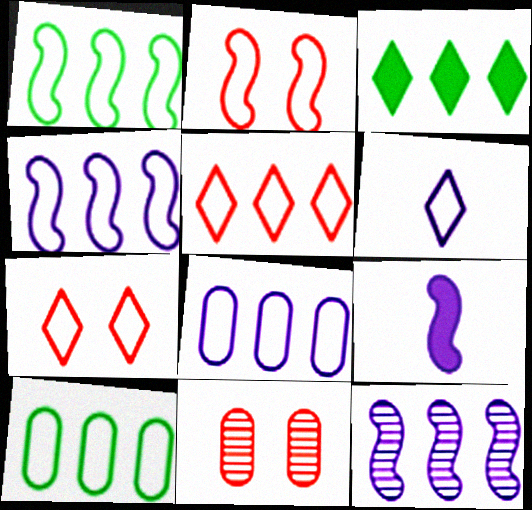[[1, 5, 8], 
[2, 6, 10], 
[4, 5, 10]]